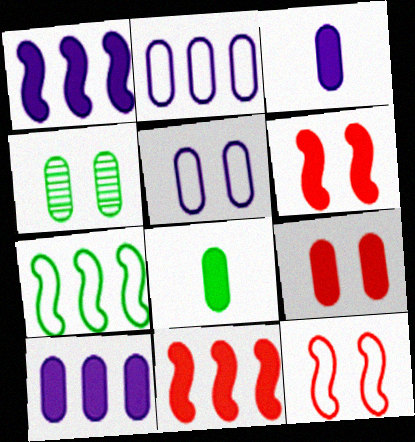[[4, 5, 9], 
[8, 9, 10]]